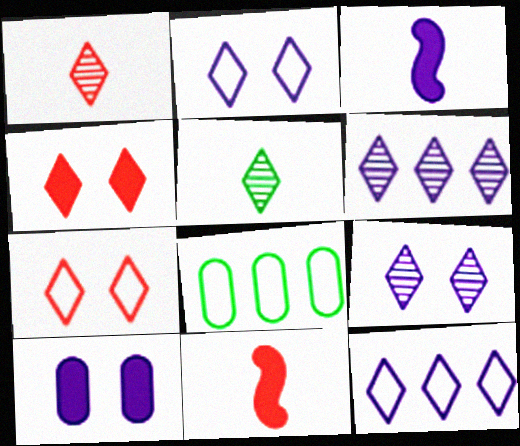[[4, 5, 12], 
[8, 9, 11]]